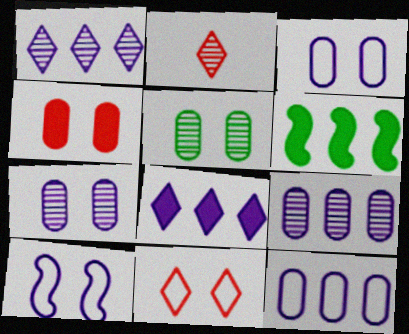[[2, 3, 6], 
[3, 4, 5]]